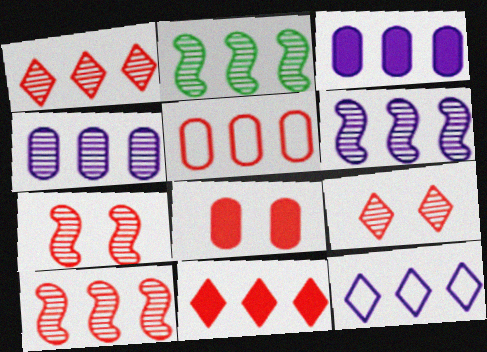[[1, 2, 4], 
[2, 6, 10], 
[3, 6, 12], 
[5, 10, 11]]